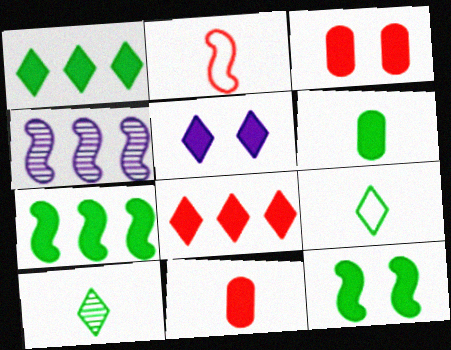[[1, 6, 12], 
[2, 4, 12], 
[3, 4, 9], 
[3, 5, 12], 
[5, 7, 11]]